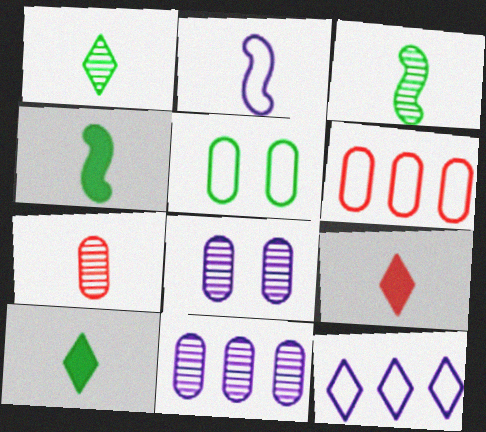[[2, 7, 10]]